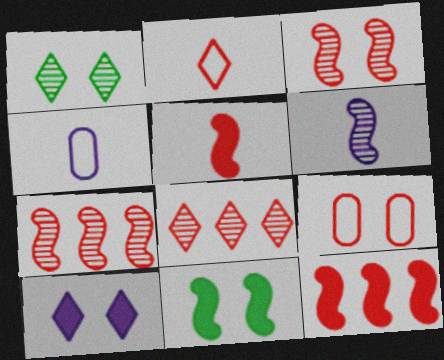[[1, 4, 12], 
[4, 8, 11], 
[5, 8, 9]]